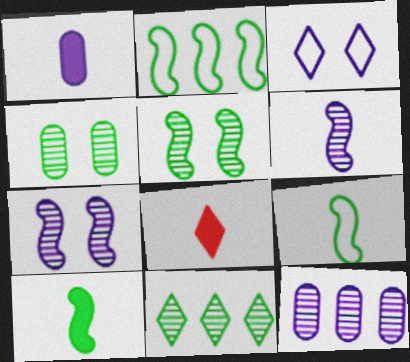[[1, 8, 10], 
[2, 5, 10], 
[3, 8, 11]]